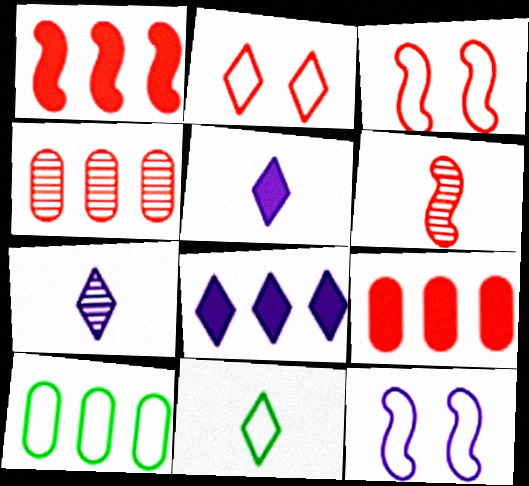[[1, 3, 6], 
[2, 6, 9]]